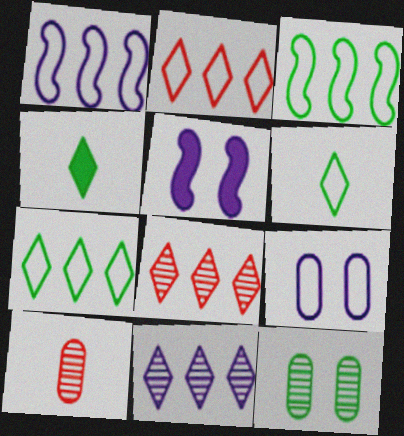[[3, 4, 12], 
[5, 7, 10]]